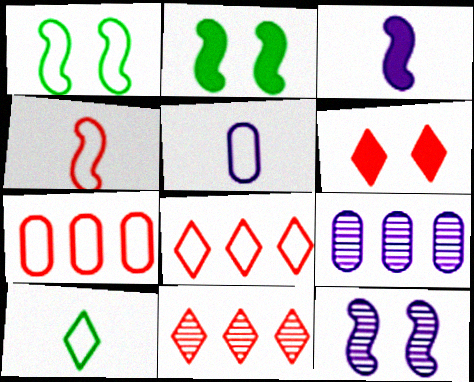[[1, 5, 8], 
[2, 5, 11], 
[4, 5, 10]]